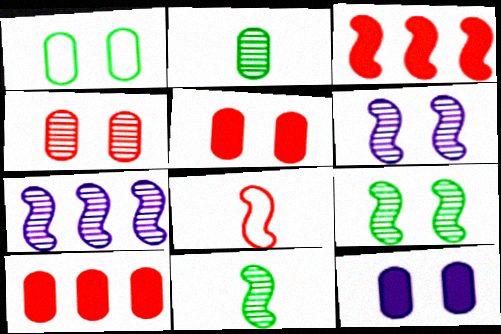[[1, 4, 12]]